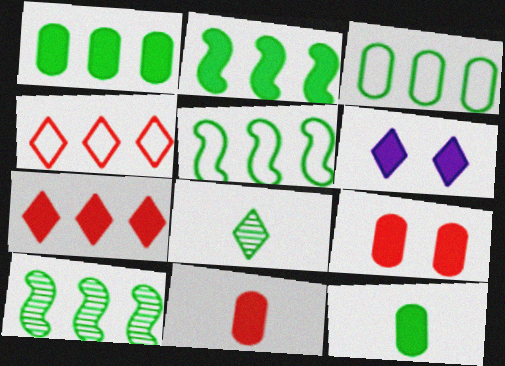[[2, 5, 10], 
[2, 6, 11], 
[4, 6, 8]]